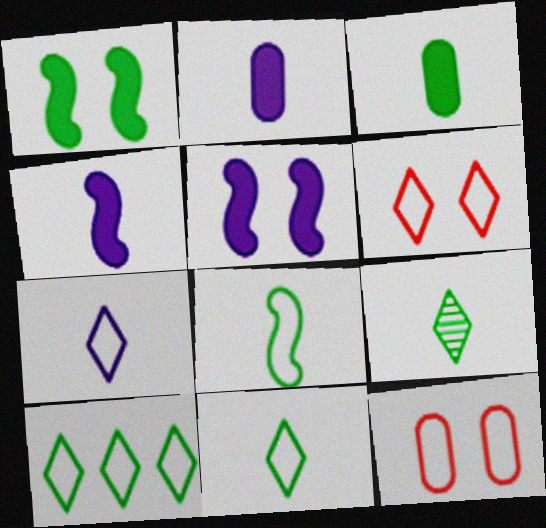[[3, 8, 9], 
[6, 7, 10]]